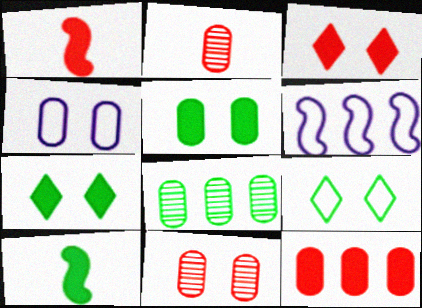[[1, 3, 12], 
[2, 6, 7], 
[4, 5, 11], 
[8, 9, 10]]